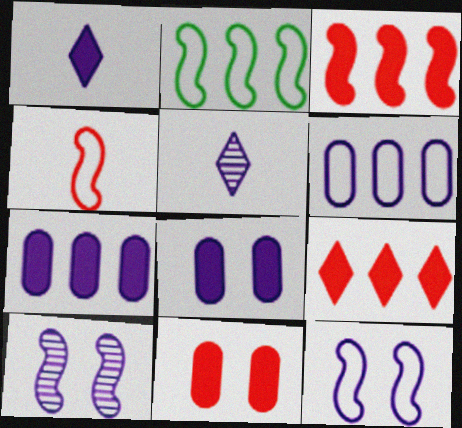[[1, 6, 10], 
[2, 4, 12], 
[2, 5, 11], 
[5, 7, 12]]